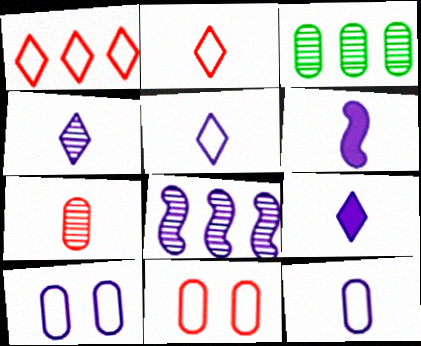[[4, 5, 9], 
[4, 6, 12], 
[8, 9, 10]]